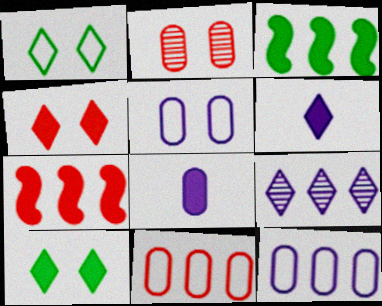[[3, 4, 8], 
[3, 9, 11], 
[7, 8, 10]]